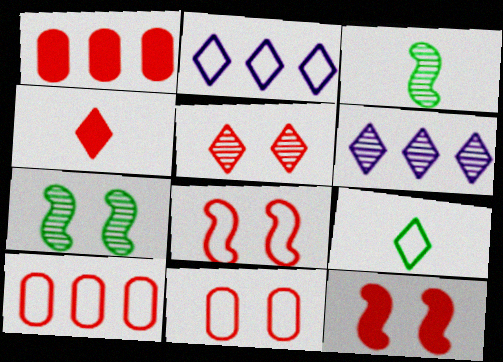[[1, 4, 12], 
[5, 11, 12]]